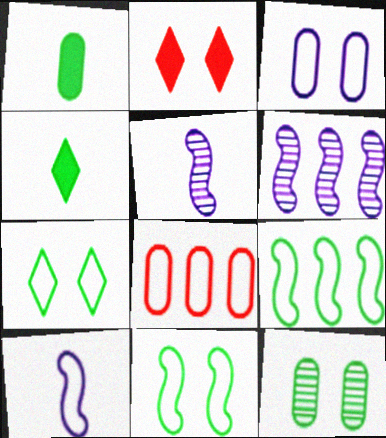[[4, 9, 12], 
[7, 8, 10]]